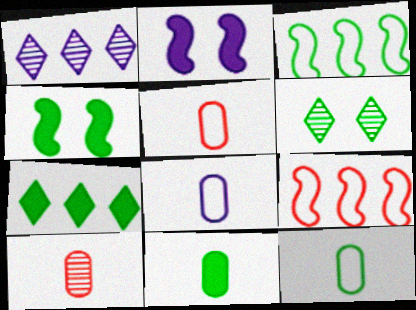[[1, 2, 8], 
[1, 4, 5], 
[3, 6, 11], 
[4, 7, 11], 
[5, 8, 12], 
[8, 10, 11]]